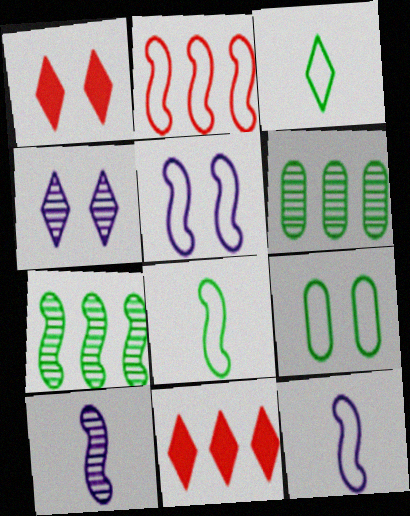[[1, 6, 12], 
[2, 5, 8], 
[3, 4, 11], 
[9, 10, 11]]